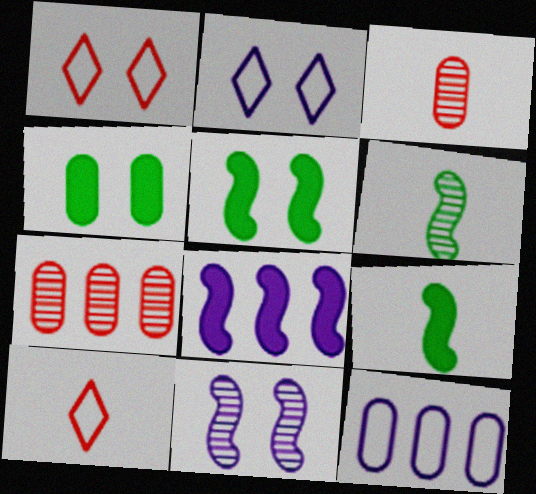[[1, 4, 11], 
[2, 7, 9], 
[3, 4, 12]]